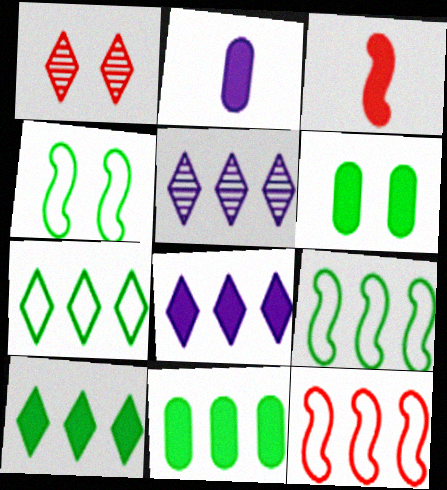[[1, 2, 9], 
[3, 6, 8], 
[5, 11, 12]]